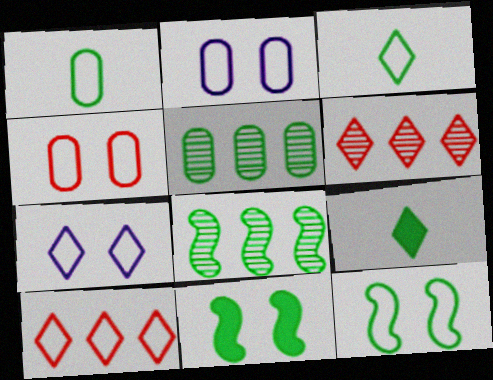[[3, 5, 11], 
[3, 7, 10], 
[4, 7, 12], 
[5, 9, 12], 
[6, 7, 9]]